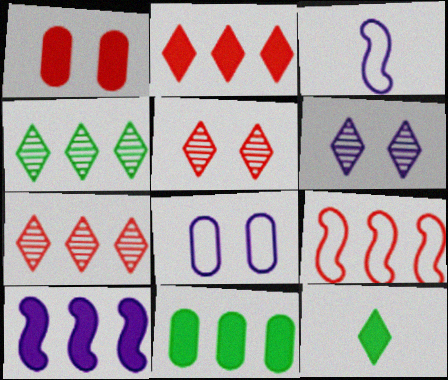[[1, 3, 4], 
[1, 10, 12], 
[2, 10, 11], 
[3, 5, 11]]